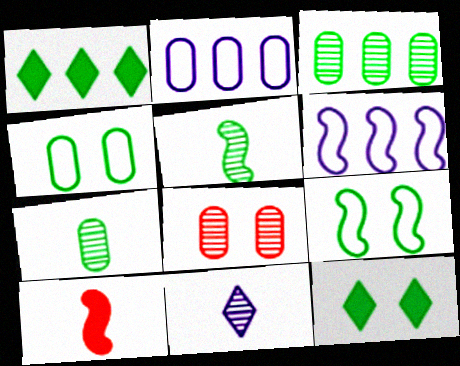[[1, 4, 5], 
[1, 7, 9]]